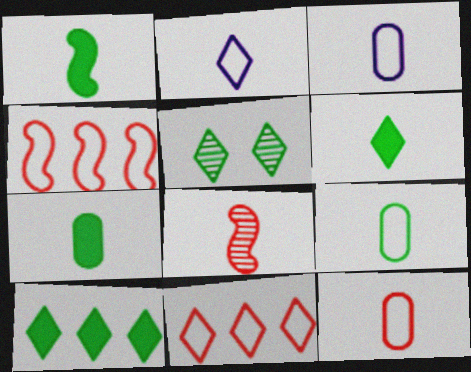[[1, 6, 7], 
[2, 7, 8], 
[3, 6, 8], 
[3, 9, 12]]